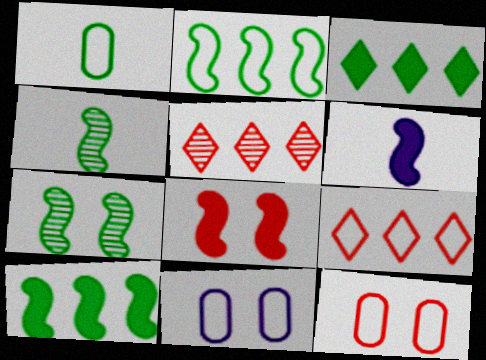[[1, 3, 7], 
[6, 8, 10]]